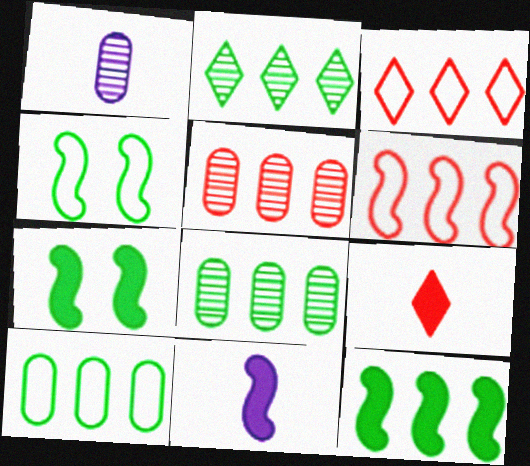[[1, 3, 7], 
[2, 10, 12]]